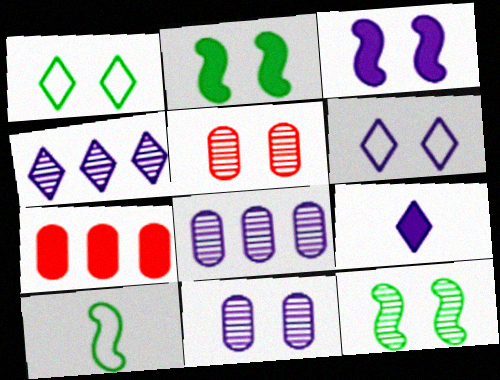[[1, 3, 5], 
[2, 5, 6], 
[2, 7, 9], 
[3, 6, 11], 
[4, 6, 9]]